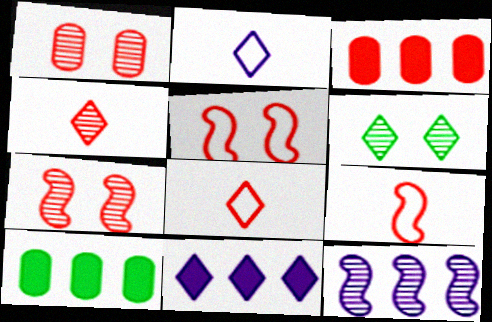[[2, 7, 10], 
[3, 4, 5], 
[3, 7, 8], 
[6, 8, 11]]